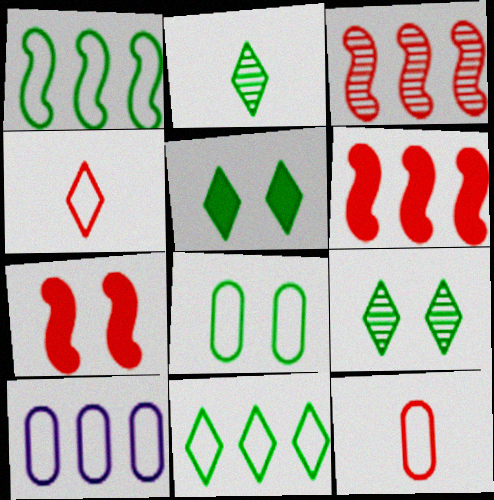[[2, 5, 11], 
[2, 7, 10], 
[8, 10, 12]]